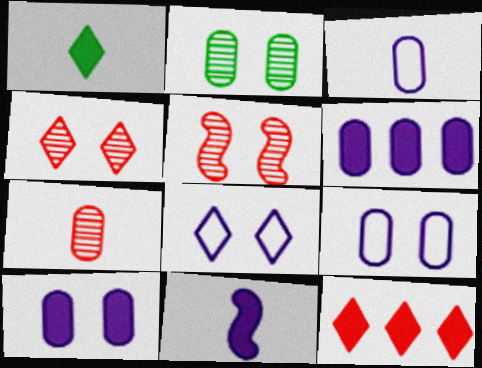[]